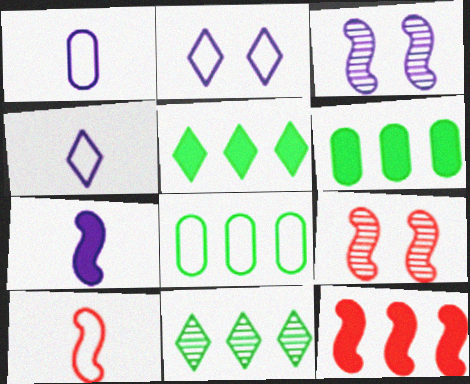[[1, 5, 9], 
[2, 8, 10], 
[4, 6, 9], 
[9, 10, 12]]